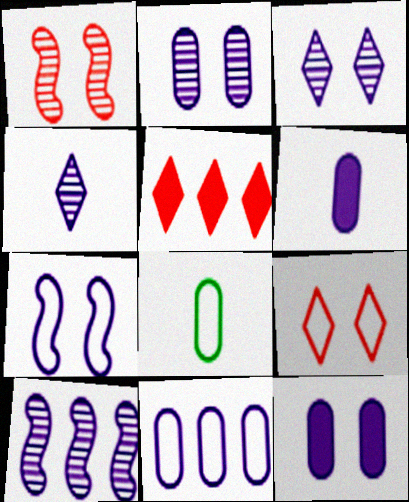[[2, 4, 10], 
[2, 6, 11], 
[3, 7, 12]]